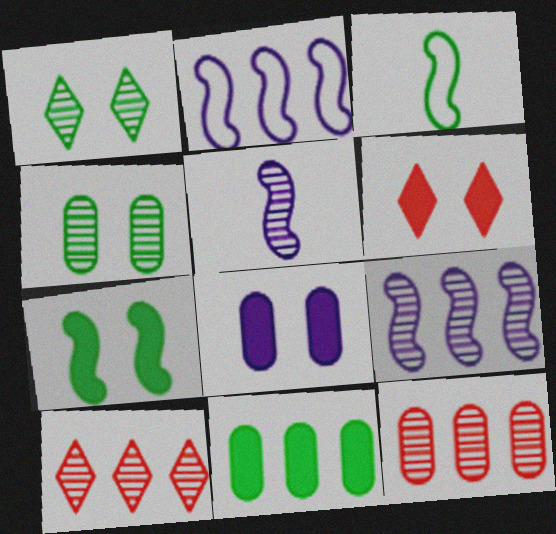[[1, 3, 11], 
[1, 5, 12], 
[2, 10, 11], 
[3, 8, 10], 
[4, 5, 10], 
[6, 7, 8]]